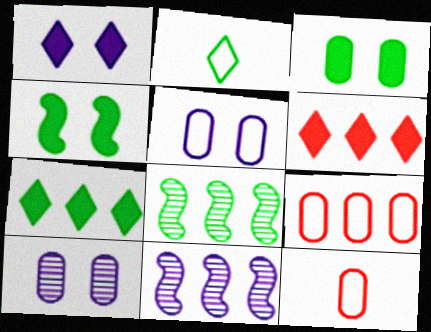[[1, 8, 12], 
[2, 3, 8], 
[7, 9, 11]]